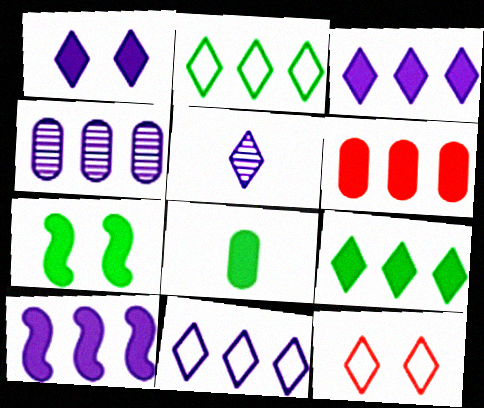[[1, 5, 11], 
[4, 10, 11], 
[5, 9, 12], 
[6, 9, 10], 
[7, 8, 9]]